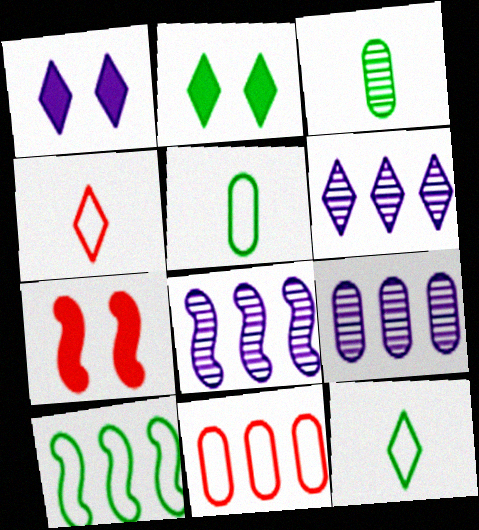[[2, 3, 10], 
[2, 4, 6], 
[5, 6, 7], 
[6, 8, 9], 
[7, 9, 12]]